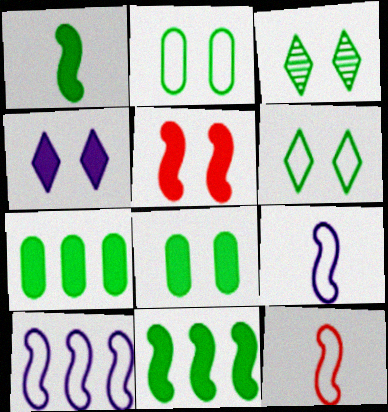[[4, 5, 8]]